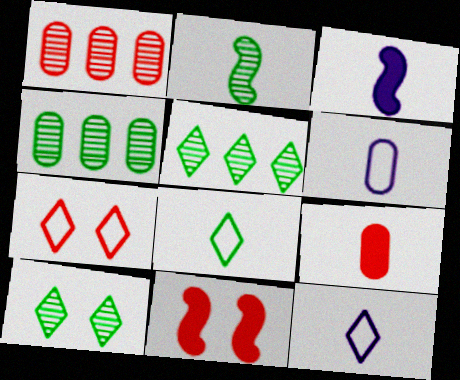[[2, 4, 10], 
[2, 9, 12], 
[3, 4, 7], 
[4, 11, 12], 
[5, 6, 11]]